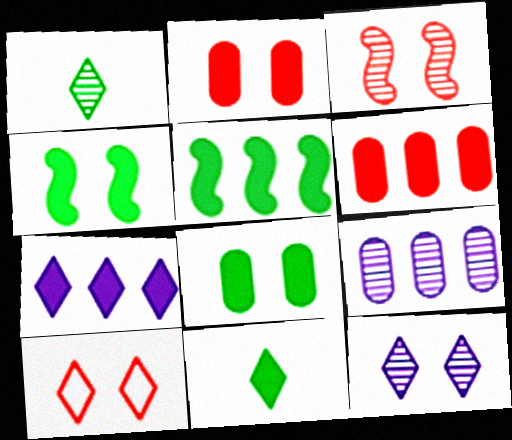[[1, 3, 9], 
[1, 7, 10], 
[2, 3, 10], 
[5, 6, 7], 
[5, 8, 11]]